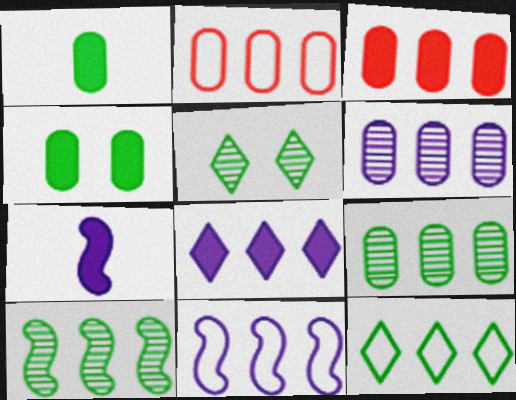[[2, 5, 7], 
[2, 8, 10], 
[2, 11, 12], 
[6, 8, 11]]